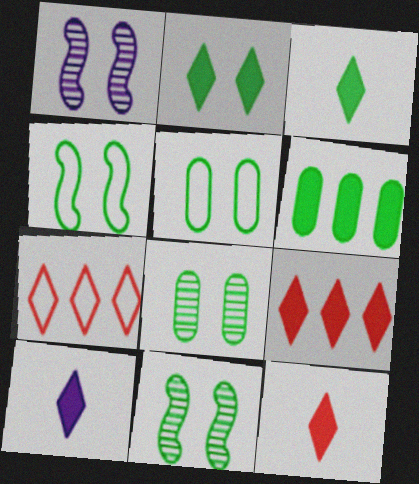[[2, 4, 8], 
[2, 5, 11], 
[2, 9, 10], 
[3, 10, 12]]